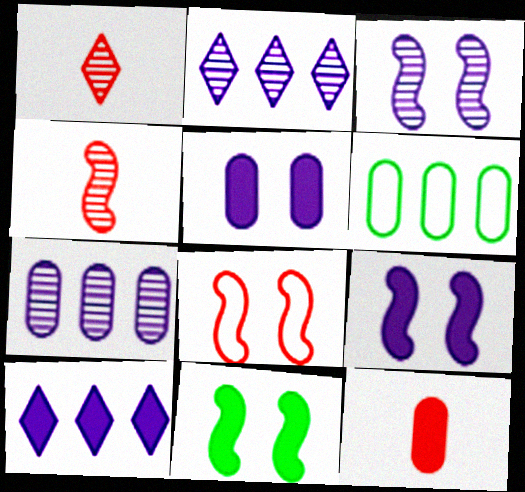[[1, 6, 9], 
[3, 8, 11], 
[10, 11, 12]]